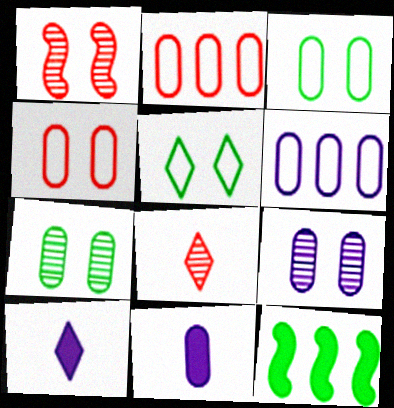[[2, 7, 11], 
[6, 9, 11]]